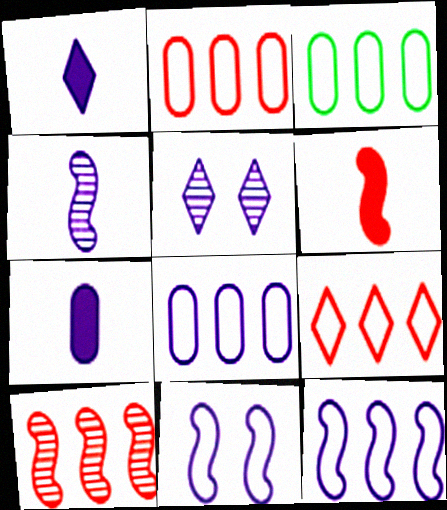[[2, 3, 8], 
[3, 5, 6], 
[3, 9, 12], 
[5, 7, 12]]